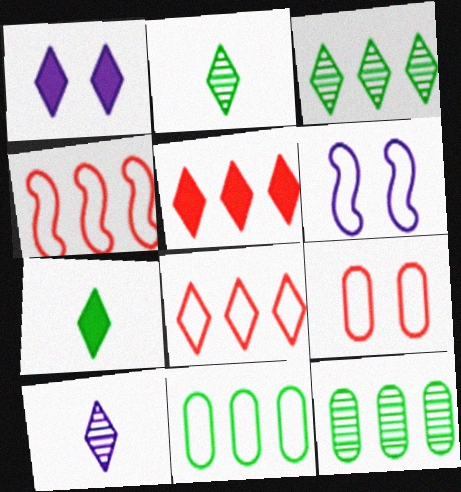[[1, 2, 8], 
[1, 5, 7]]